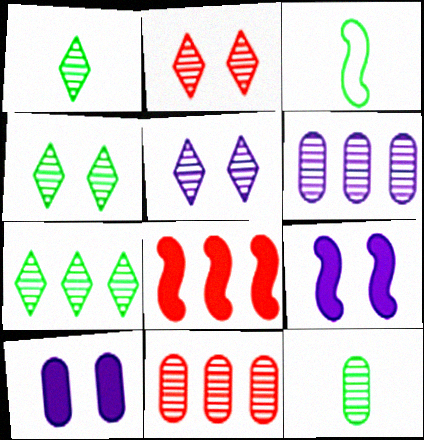[[1, 4, 7], 
[2, 4, 5]]